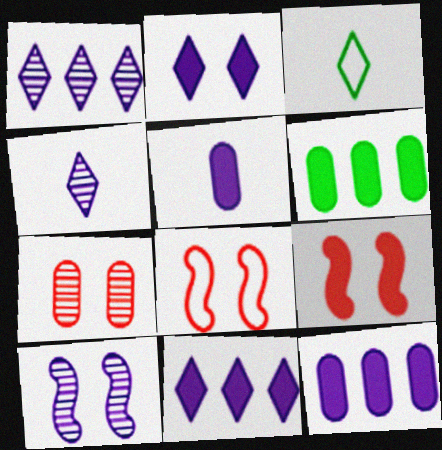[[4, 6, 8]]